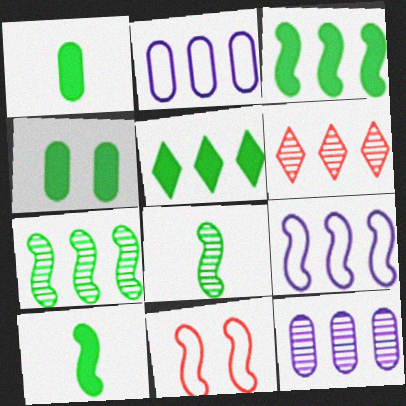[[2, 3, 6], 
[4, 5, 10], 
[6, 7, 12]]